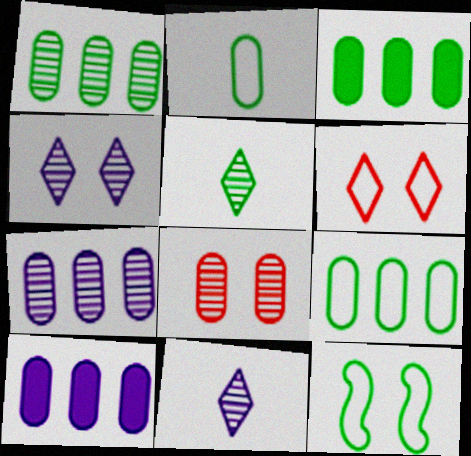[[1, 3, 9], 
[2, 8, 10], 
[3, 5, 12]]